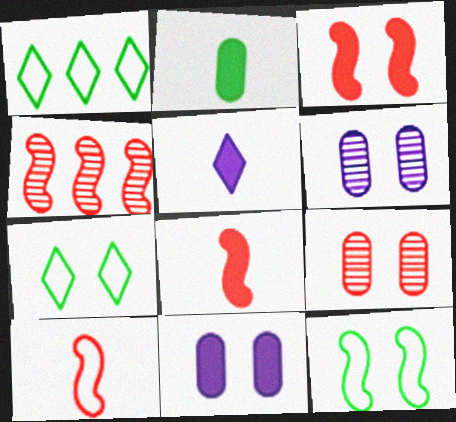[[1, 6, 8], 
[2, 5, 8], 
[3, 4, 10], 
[3, 6, 7]]